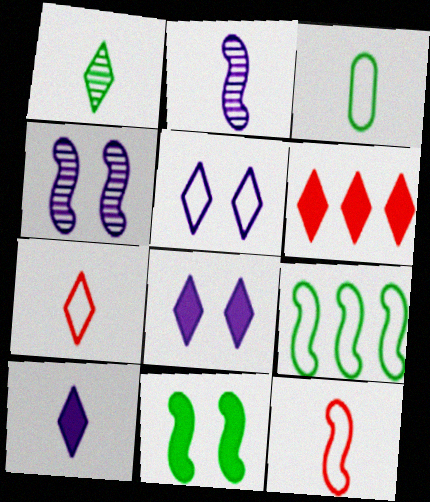[[1, 5, 6], 
[1, 7, 10], 
[3, 4, 6]]